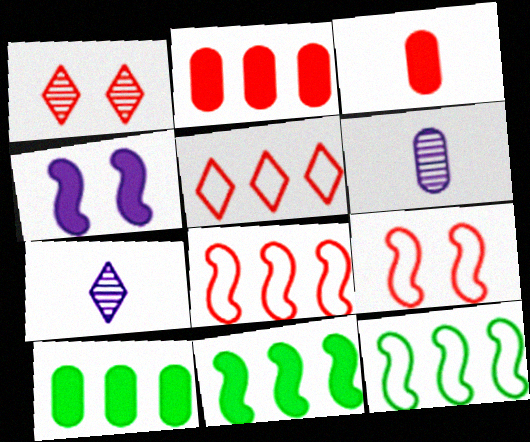[[1, 3, 8], 
[7, 9, 10]]